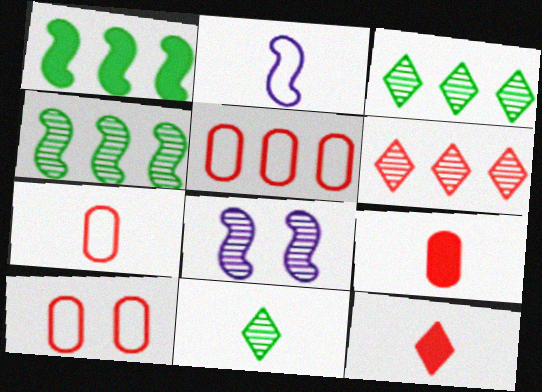[[2, 9, 11], 
[5, 7, 10]]